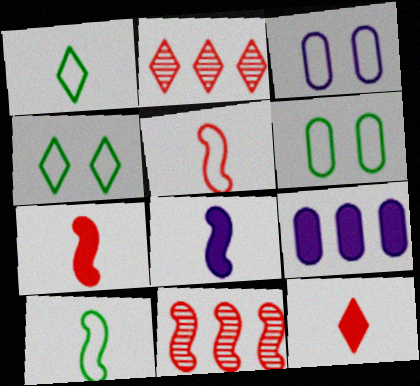[[2, 6, 8]]